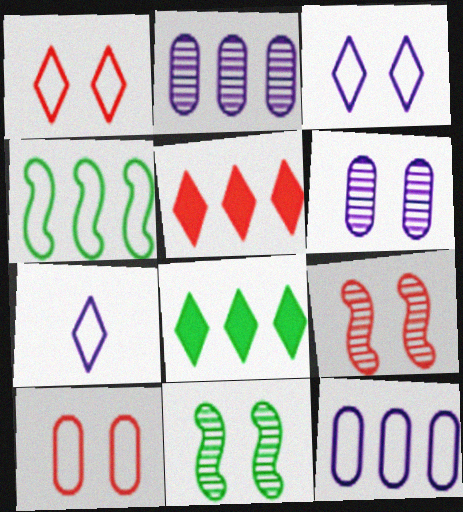[[2, 4, 5], 
[4, 7, 10]]